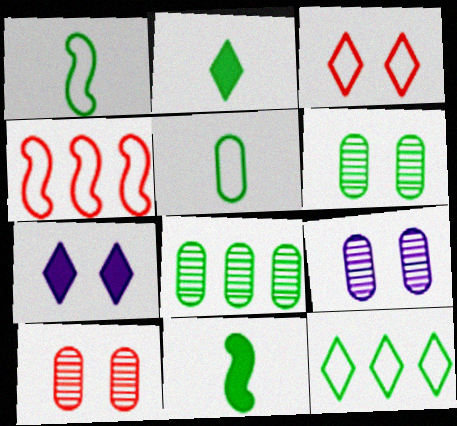[[2, 4, 9], 
[6, 9, 10], 
[6, 11, 12]]